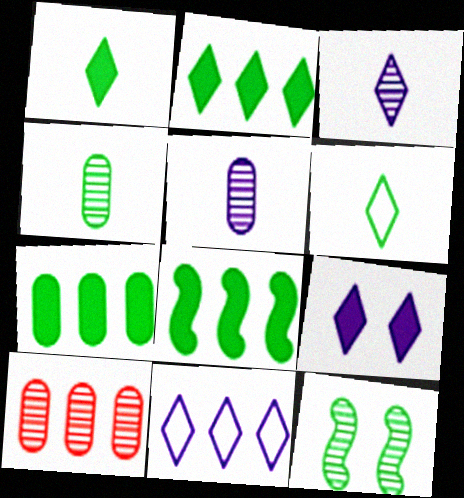[[2, 7, 8], 
[3, 9, 11], 
[3, 10, 12], 
[6, 7, 12], 
[8, 10, 11]]